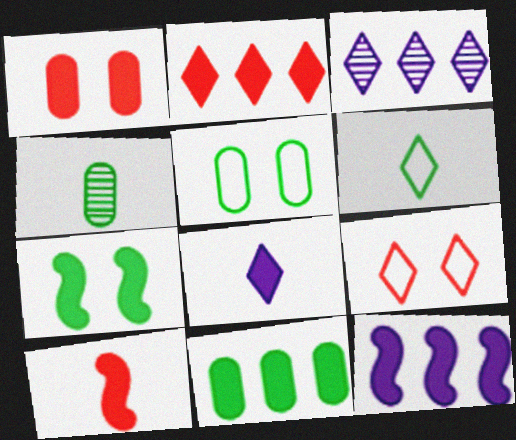[[1, 2, 10], 
[2, 11, 12], 
[3, 5, 10], 
[4, 5, 11], 
[4, 9, 12], 
[7, 10, 12]]